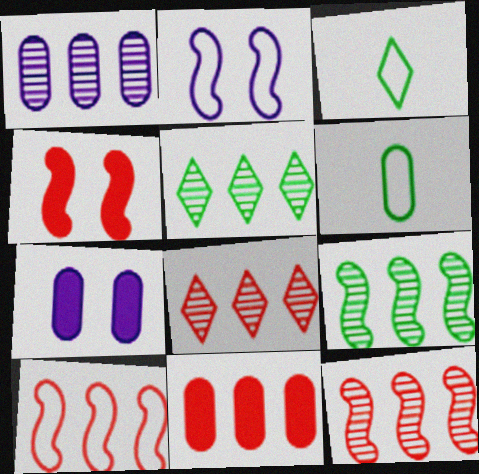[[1, 3, 4], 
[1, 5, 12], 
[1, 8, 9], 
[3, 7, 12], 
[8, 10, 11]]